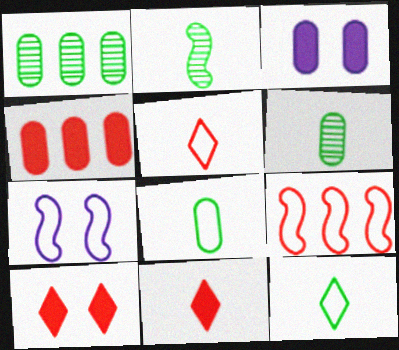[[1, 7, 11]]